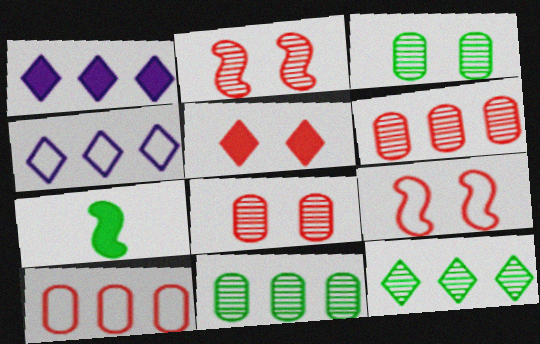[[4, 7, 8], 
[5, 8, 9]]